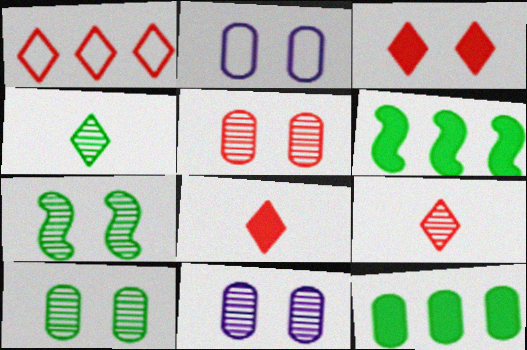[[1, 3, 9], 
[2, 3, 7], 
[2, 6, 9], 
[5, 10, 11]]